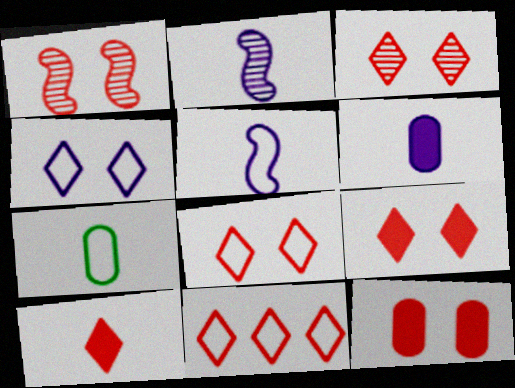[[1, 8, 12], 
[2, 7, 10], 
[3, 8, 9], 
[3, 10, 11]]